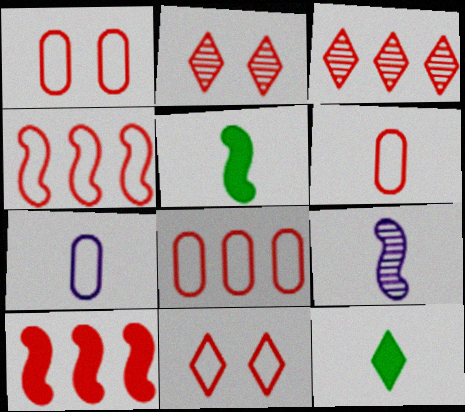[[1, 6, 8], 
[2, 6, 10], 
[3, 8, 10], 
[4, 6, 11], 
[6, 9, 12]]